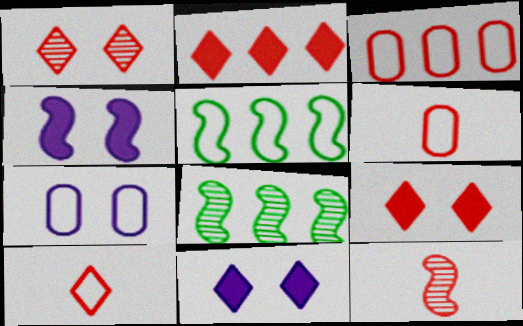[[1, 2, 10], 
[3, 9, 12], 
[4, 5, 12], 
[5, 7, 10], 
[6, 8, 11]]